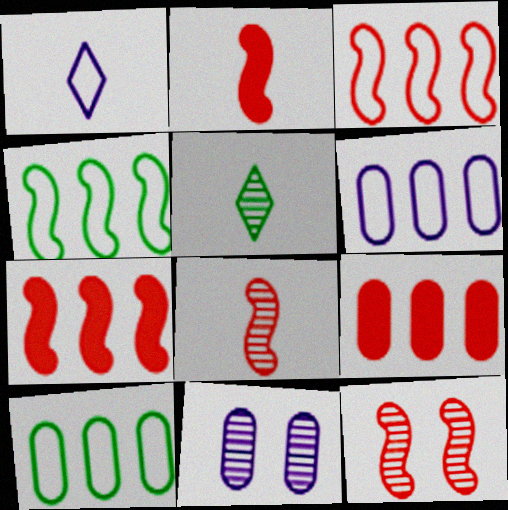[[2, 3, 12]]